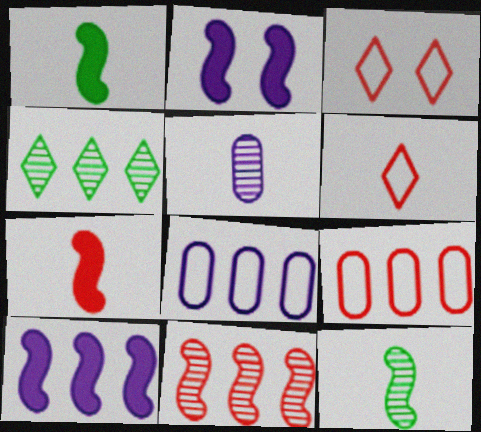[[1, 5, 6], 
[4, 9, 10]]